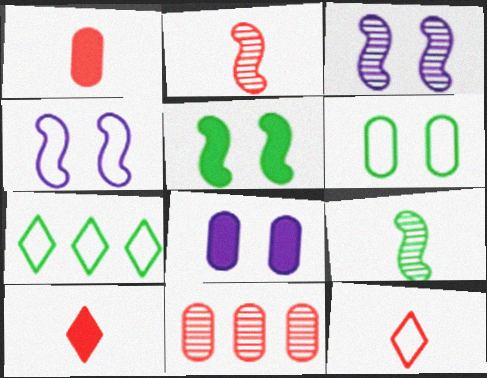[[1, 2, 12], 
[1, 3, 7], 
[2, 7, 8]]